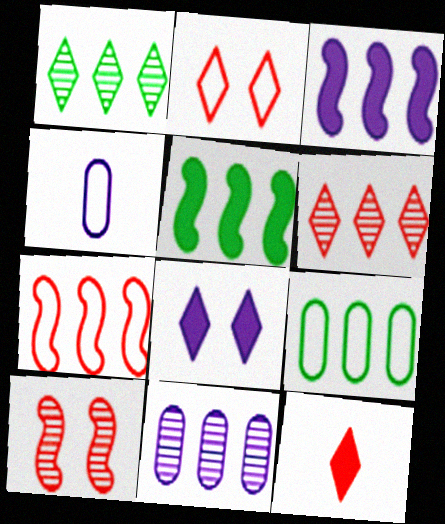[[1, 5, 9], 
[2, 6, 12], 
[3, 6, 9]]